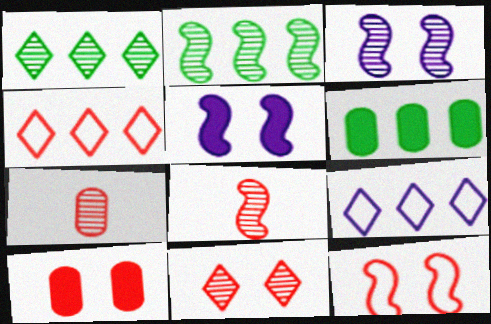[[1, 3, 7], 
[2, 3, 8], 
[4, 8, 10], 
[10, 11, 12]]